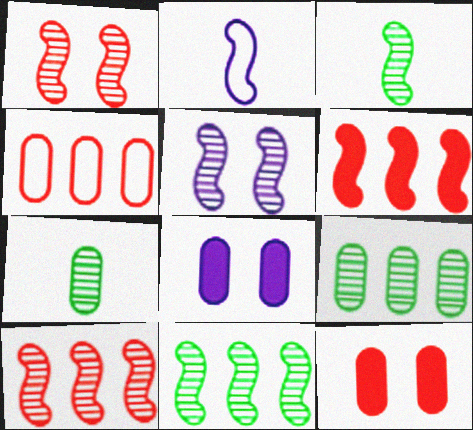[[3, 5, 10], 
[4, 7, 8]]